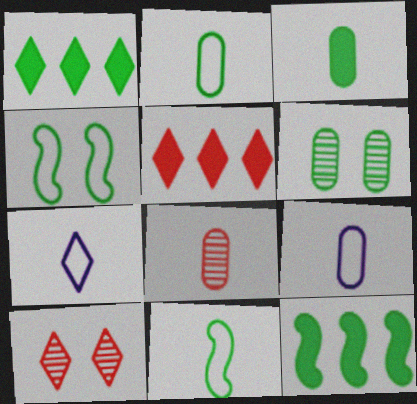[[1, 6, 11], 
[1, 7, 10], 
[3, 8, 9], 
[9, 10, 12]]